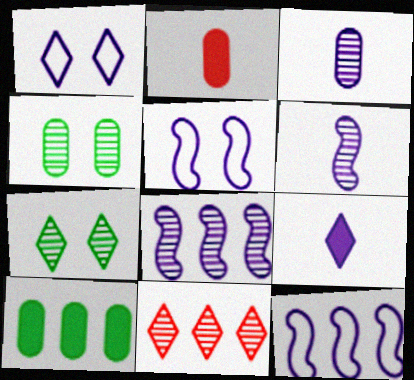[[2, 7, 12], 
[4, 6, 11], 
[10, 11, 12]]